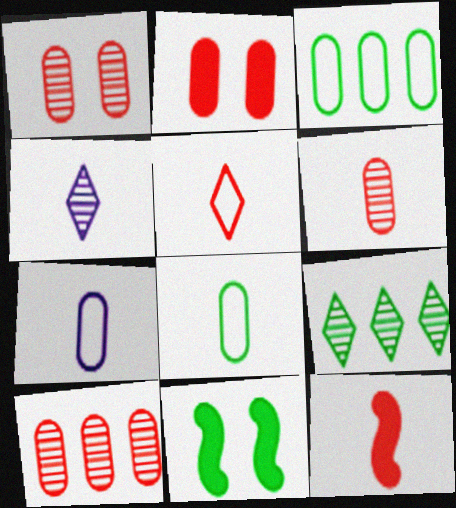[[1, 6, 10], 
[4, 8, 12], 
[5, 6, 12], 
[8, 9, 11]]